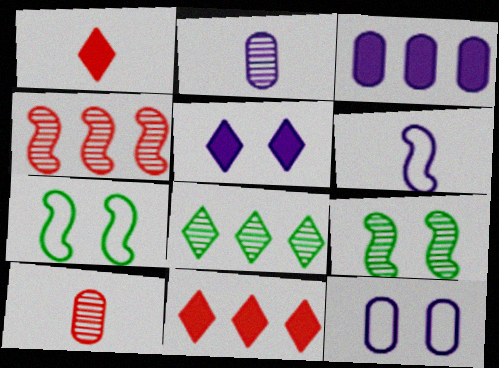[[2, 3, 12], 
[2, 7, 11]]